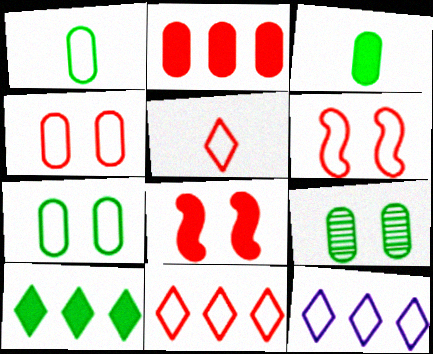[[1, 6, 12]]